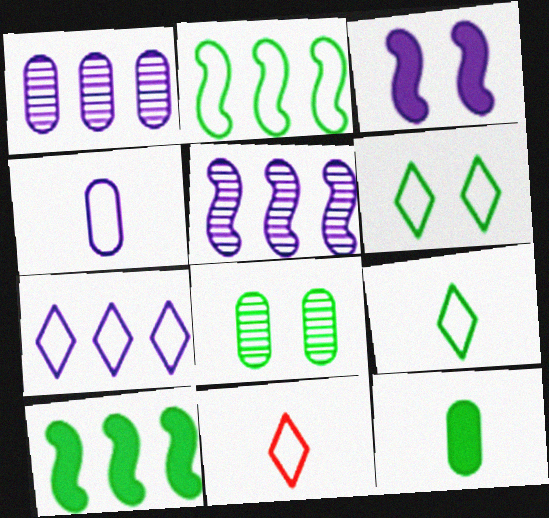[[6, 7, 11], 
[8, 9, 10]]